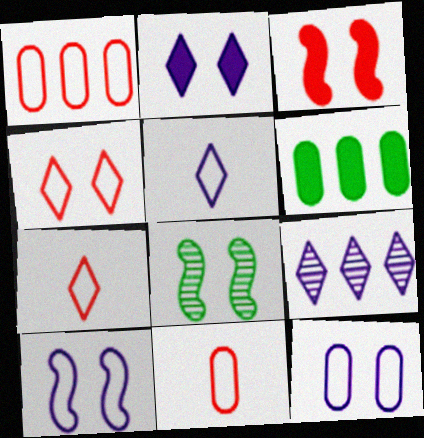[[2, 5, 9], 
[3, 8, 10]]